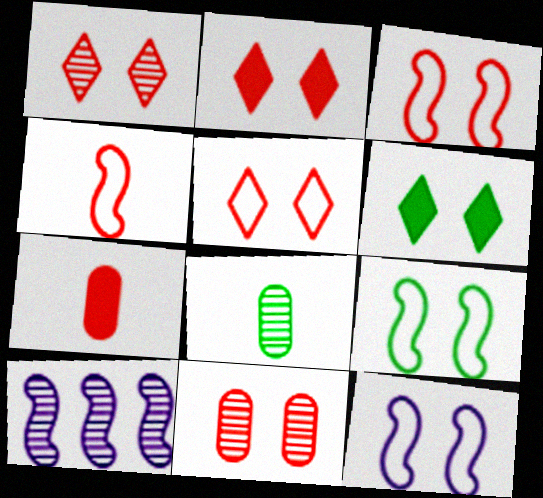[[1, 2, 5], 
[1, 8, 10], 
[2, 3, 11], 
[3, 9, 12], 
[6, 11, 12]]